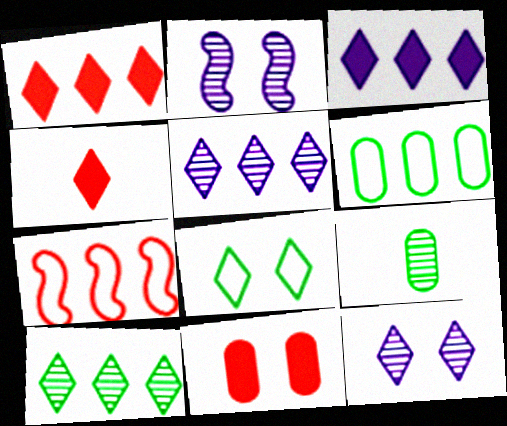[[2, 4, 6], 
[2, 8, 11], 
[4, 5, 8]]